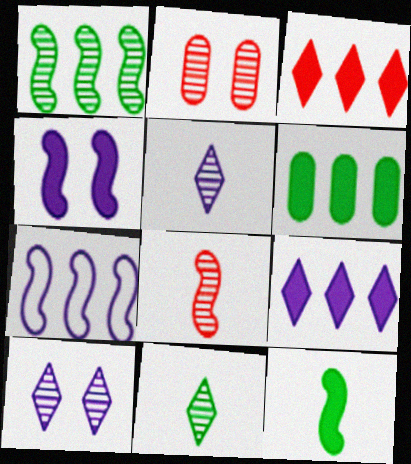[[1, 2, 5]]